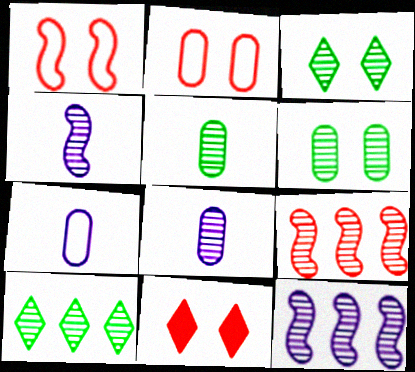[[3, 8, 9]]